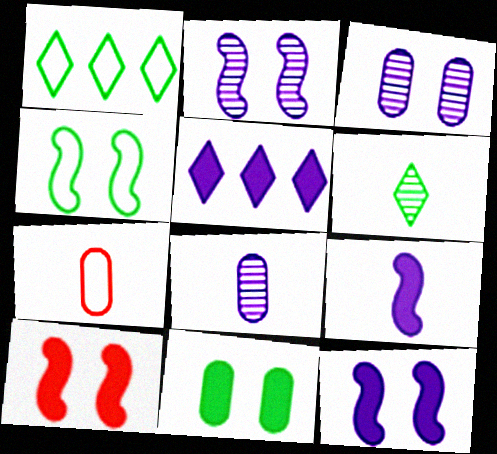[[1, 8, 10], 
[2, 4, 10], 
[6, 7, 9]]